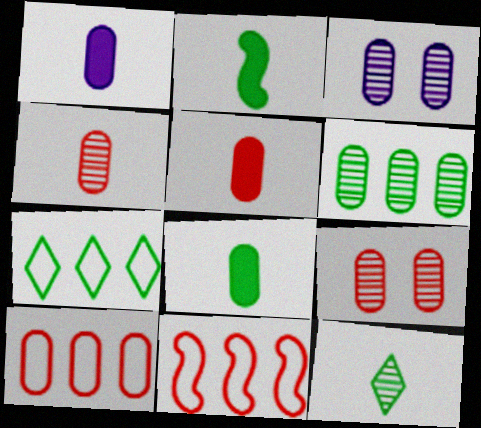[[1, 5, 8], 
[3, 4, 6], 
[3, 8, 10], 
[5, 9, 10]]